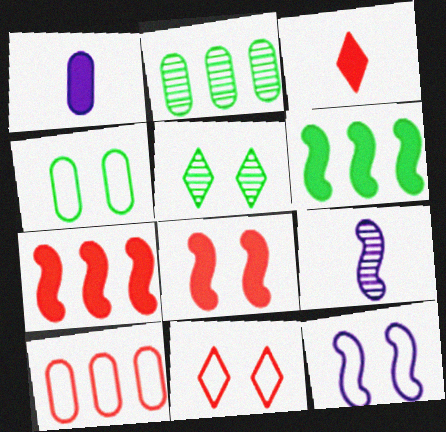[[2, 3, 12], 
[4, 11, 12]]